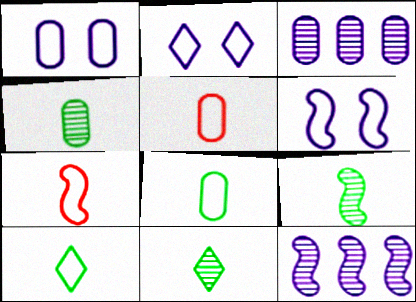[[1, 2, 6], 
[4, 9, 11]]